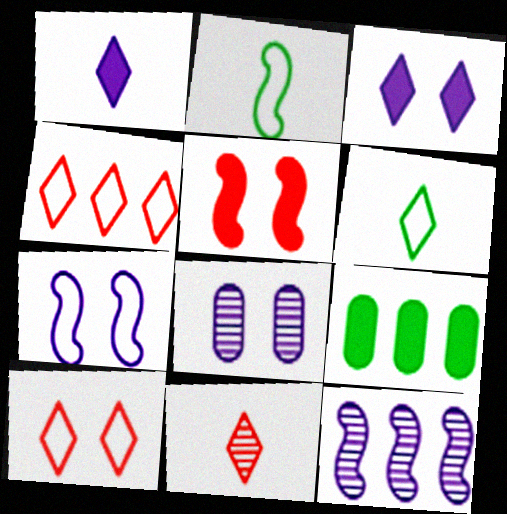[[1, 5, 9], 
[1, 6, 11], 
[2, 5, 12], 
[3, 7, 8], 
[4, 9, 12], 
[7, 9, 11]]